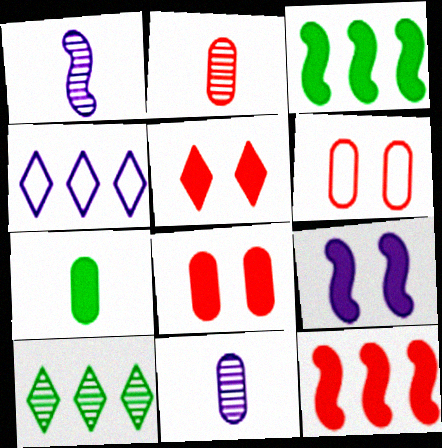[[4, 9, 11]]